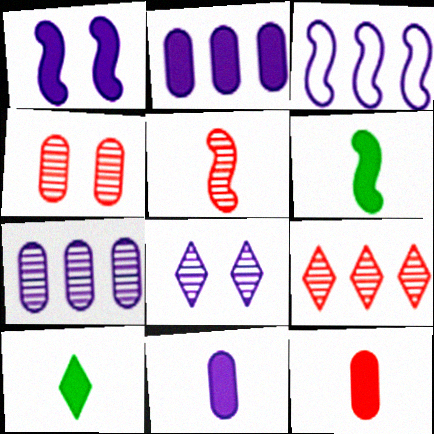[[3, 4, 10], 
[3, 8, 11], 
[4, 5, 9]]